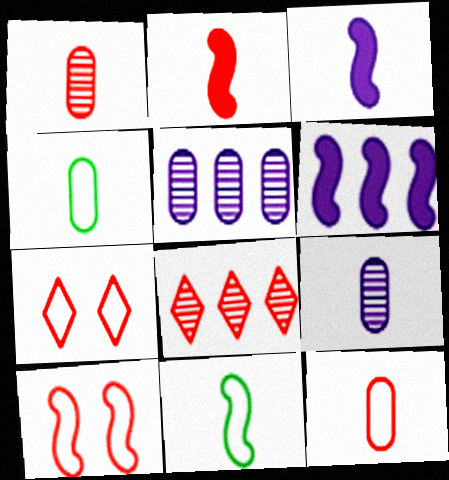[]